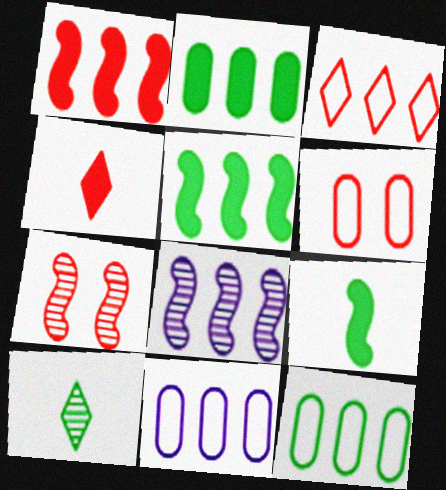[[2, 3, 8]]